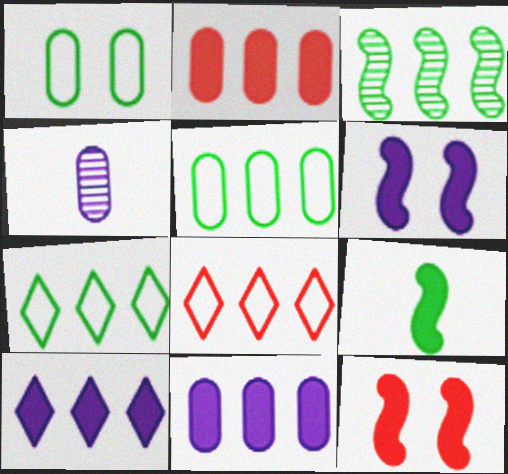[[1, 2, 4], 
[3, 8, 11], 
[4, 7, 12]]